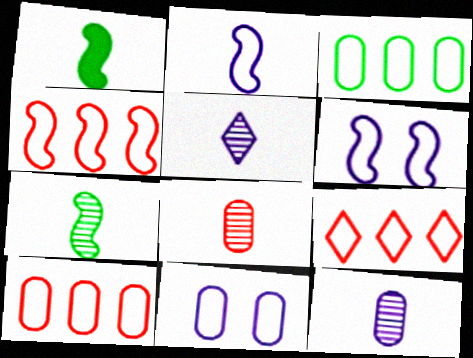[[4, 9, 10], 
[5, 7, 8]]